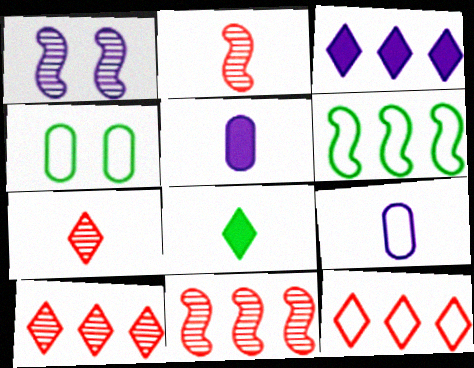[[1, 3, 9], 
[2, 3, 4], 
[2, 8, 9]]